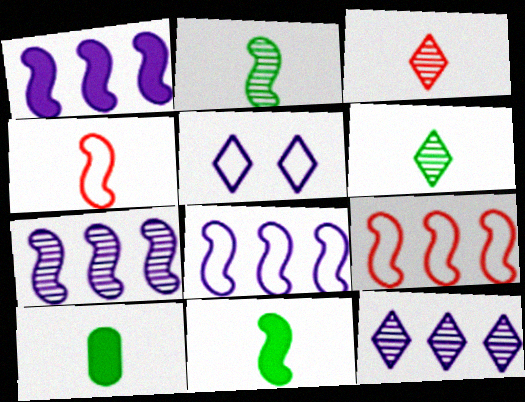[[1, 7, 8]]